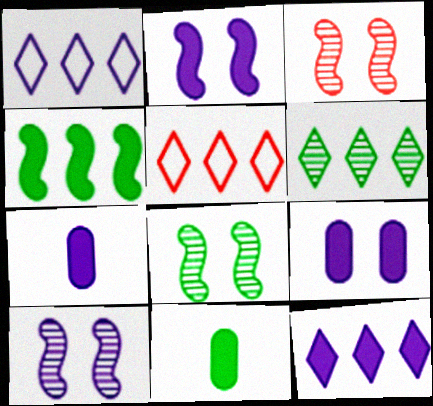[[1, 3, 11], 
[1, 7, 10], 
[2, 7, 12], 
[3, 8, 10], 
[5, 6, 12], 
[5, 7, 8], 
[5, 10, 11]]